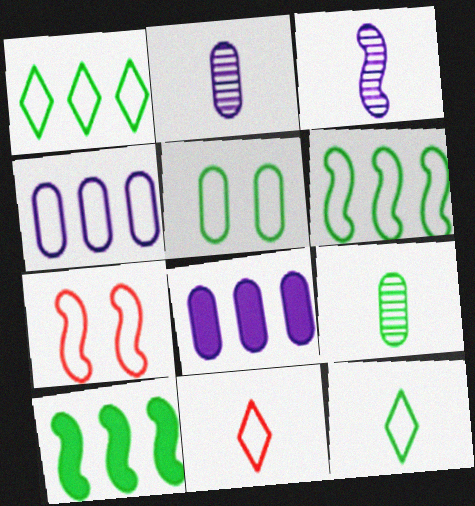[[3, 7, 10], 
[4, 7, 12], 
[5, 6, 12]]